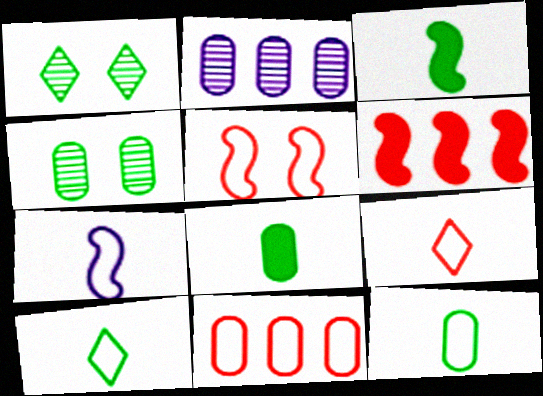[[5, 9, 11], 
[7, 9, 12]]